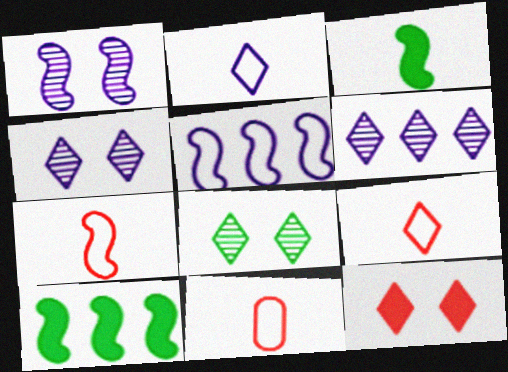[[1, 7, 10], 
[4, 10, 11], 
[7, 9, 11]]